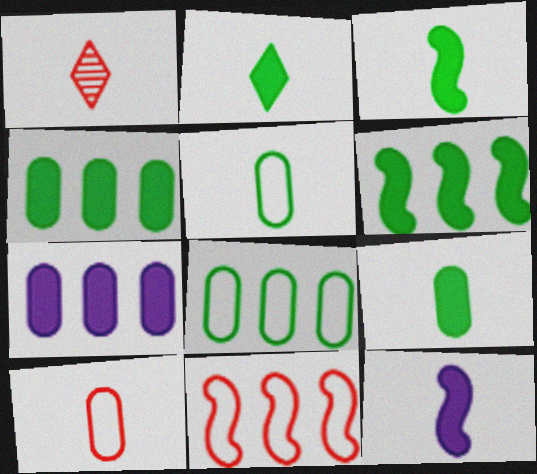[[1, 5, 12], 
[2, 3, 9]]